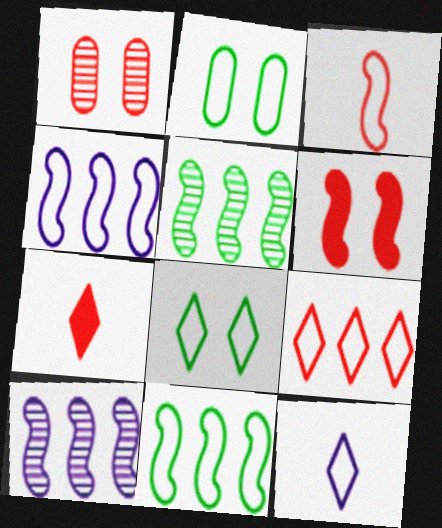[[2, 7, 10], 
[8, 9, 12]]